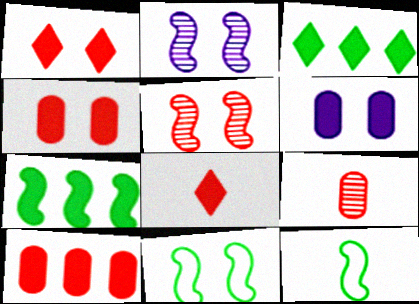[[6, 7, 8]]